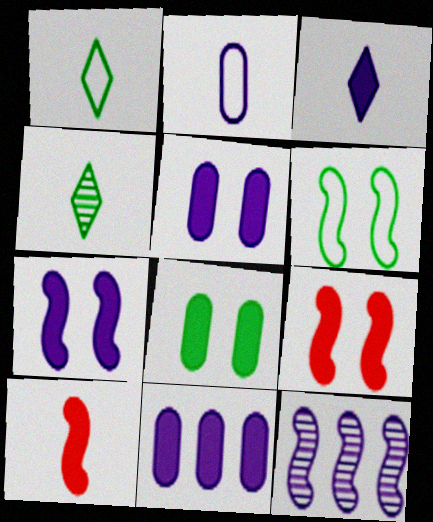[[2, 4, 10], 
[3, 7, 11], 
[6, 10, 12]]